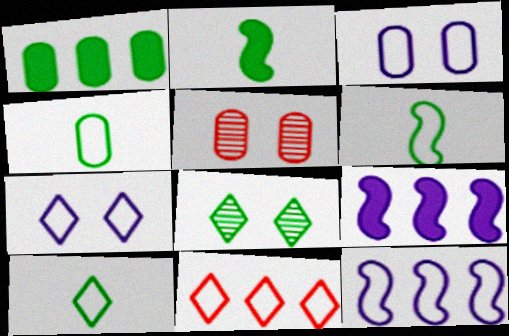[[1, 6, 8], 
[3, 6, 11], 
[4, 6, 10], 
[5, 9, 10], 
[7, 10, 11]]